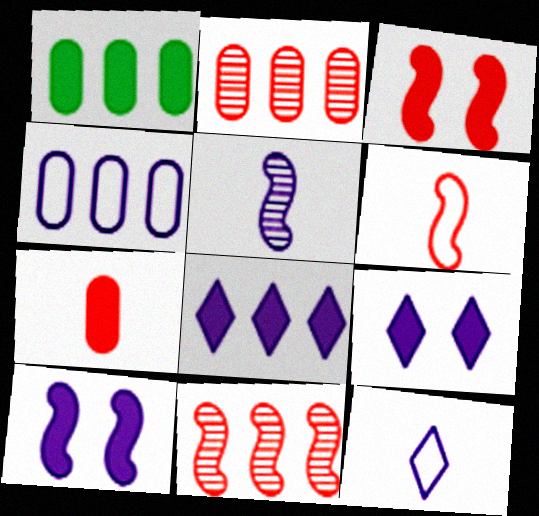[[1, 2, 4], 
[3, 6, 11], 
[4, 5, 9]]